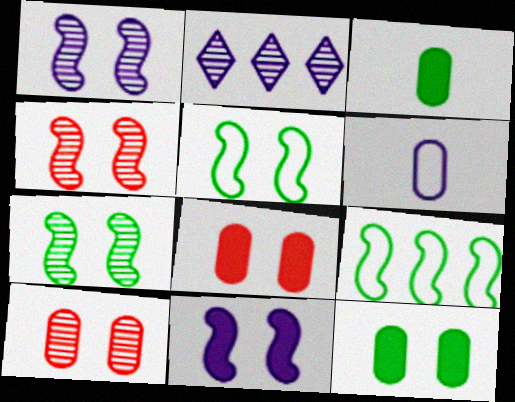[[1, 4, 7], 
[2, 6, 11], 
[4, 5, 11]]